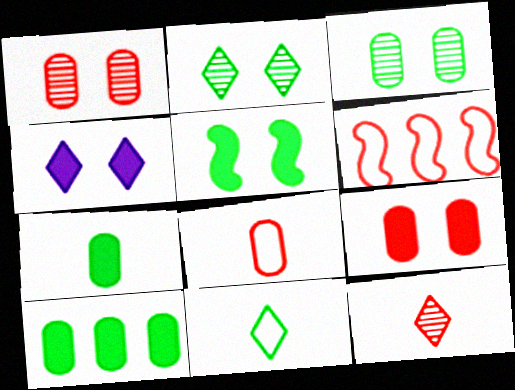[[4, 5, 9], 
[6, 9, 12]]